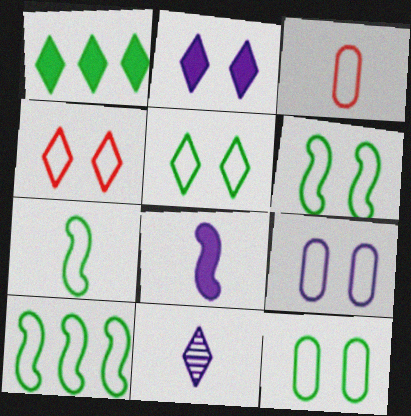[[1, 4, 11], 
[4, 6, 9], 
[5, 6, 12], 
[6, 7, 10]]